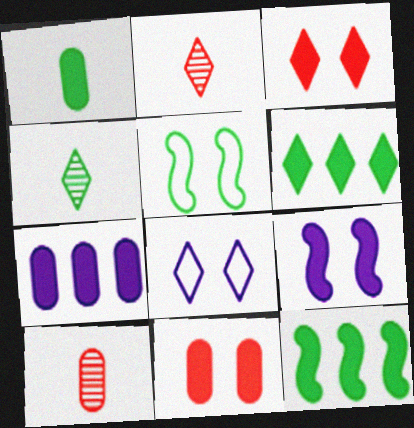[[1, 7, 11], 
[2, 5, 7], 
[2, 6, 8], 
[8, 10, 12]]